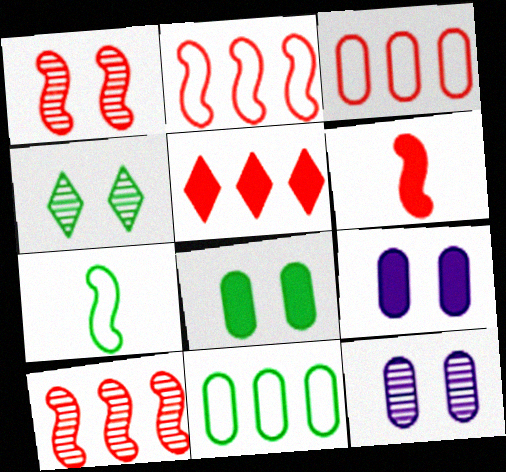[[1, 2, 6], 
[1, 4, 12], 
[3, 5, 10], 
[5, 7, 12]]